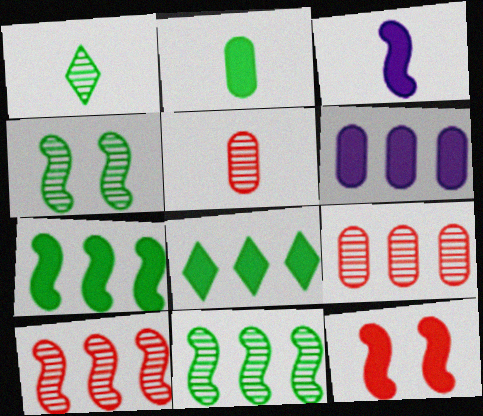[[3, 7, 12]]